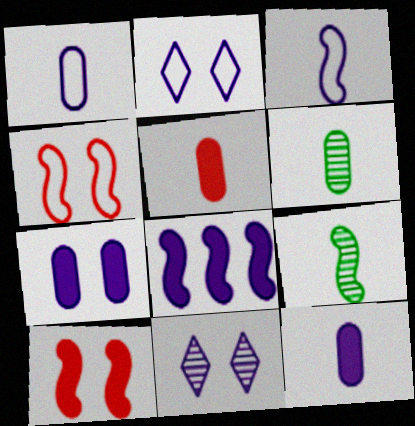[[1, 5, 6], 
[1, 8, 11], 
[4, 8, 9]]